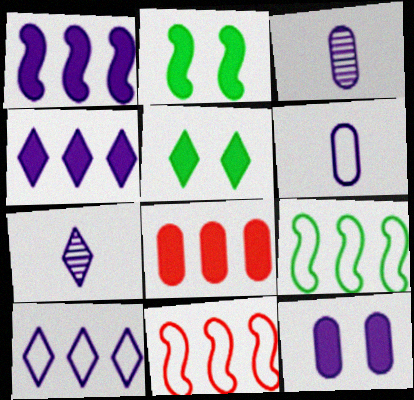[[3, 5, 11]]